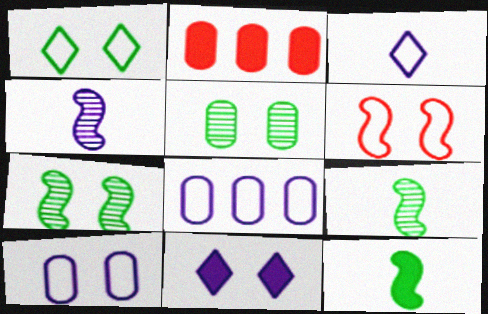[[1, 2, 4], 
[1, 6, 10], 
[2, 3, 7], 
[2, 11, 12], 
[4, 8, 11], 
[5, 6, 11]]